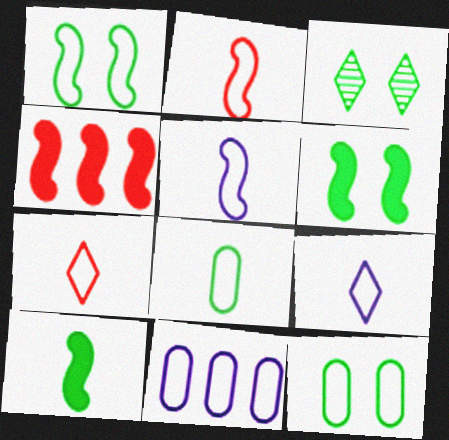[[1, 7, 11], 
[2, 8, 9], 
[3, 6, 12], 
[5, 7, 8]]